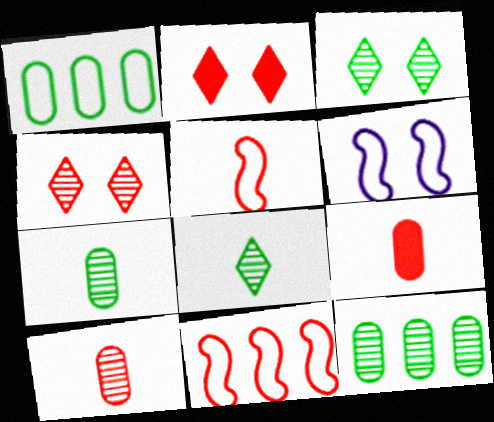[[2, 10, 11], 
[4, 9, 11]]